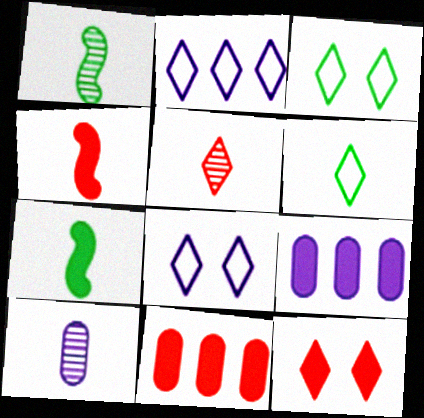[[1, 5, 10], 
[1, 8, 11], 
[4, 6, 10], 
[4, 11, 12], 
[7, 9, 12]]